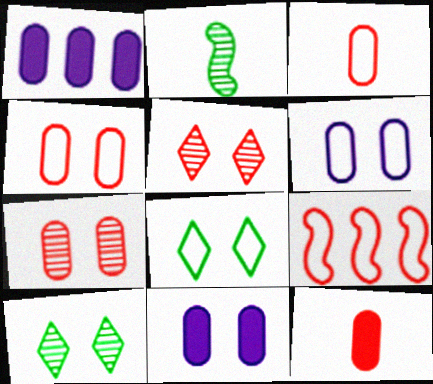[[5, 9, 12]]